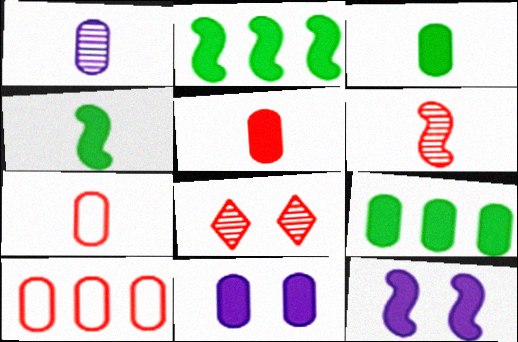[[1, 3, 7], 
[5, 9, 11]]